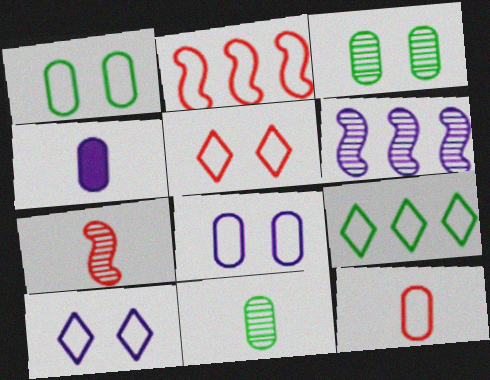[[2, 5, 12], 
[4, 6, 10], 
[4, 11, 12]]